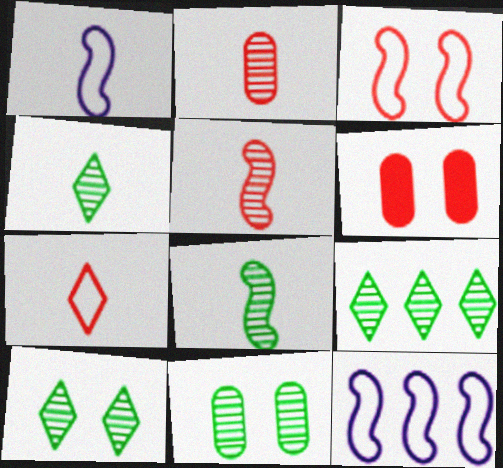[[1, 6, 9], 
[4, 6, 12], 
[4, 9, 10], 
[8, 9, 11]]